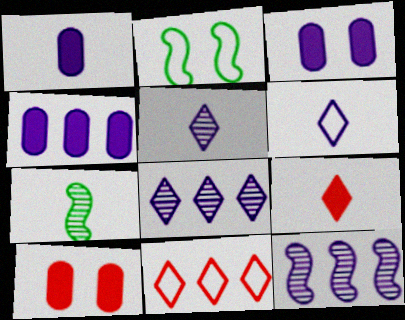[[1, 3, 4], 
[3, 6, 12], 
[3, 7, 11]]